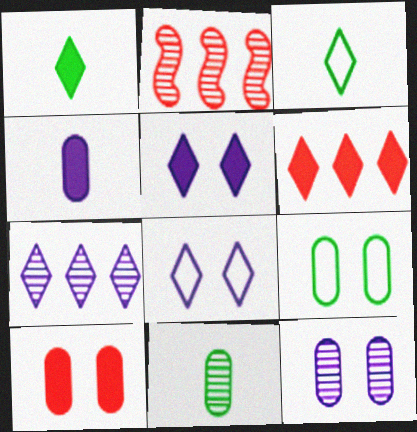[[1, 5, 6], 
[9, 10, 12]]